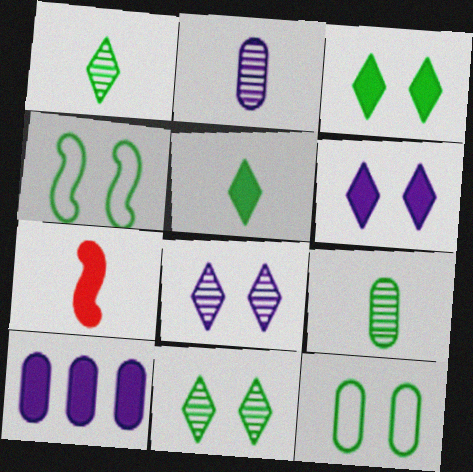[[3, 7, 10]]